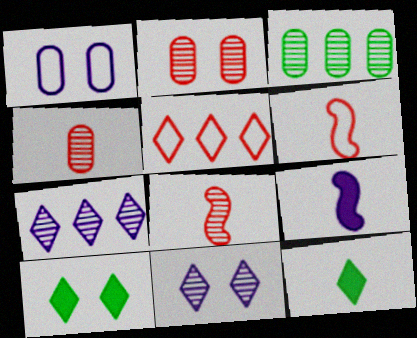[[1, 7, 9], 
[3, 8, 11], 
[5, 11, 12]]